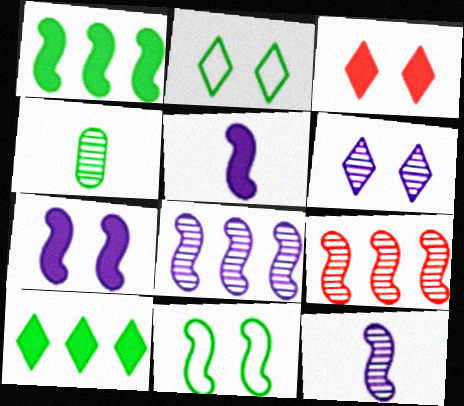[[1, 2, 4], 
[2, 3, 6], 
[4, 6, 9], 
[4, 10, 11], 
[5, 9, 11]]